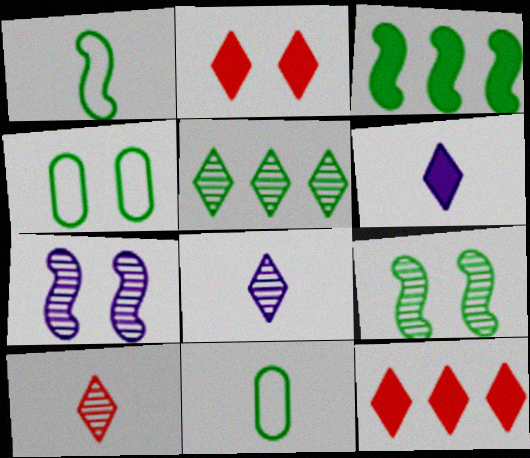[[1, 3, 9], 
[2, 4, 7], 
[7, 11, 12]]